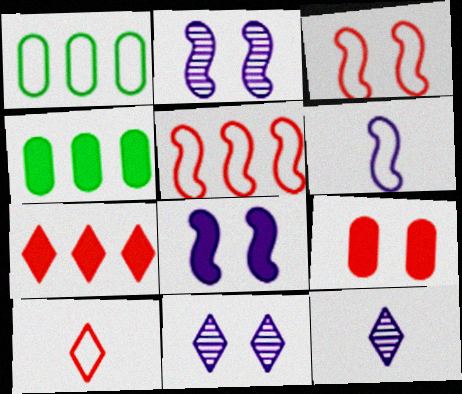[[2, 4, 10], 
[3, 4, 12]]